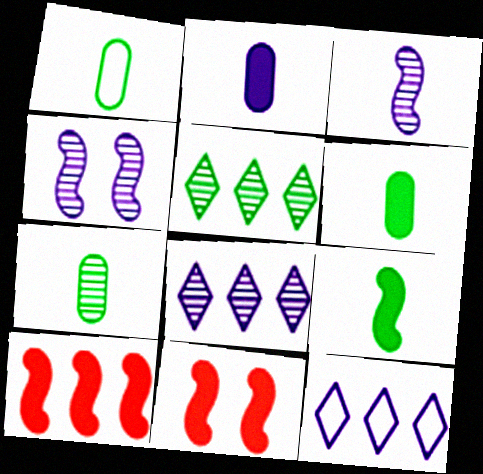[[1, 6, 7], 
[1, 8, 11], 
[2, 4, 12], 
[7, 11, 12]]